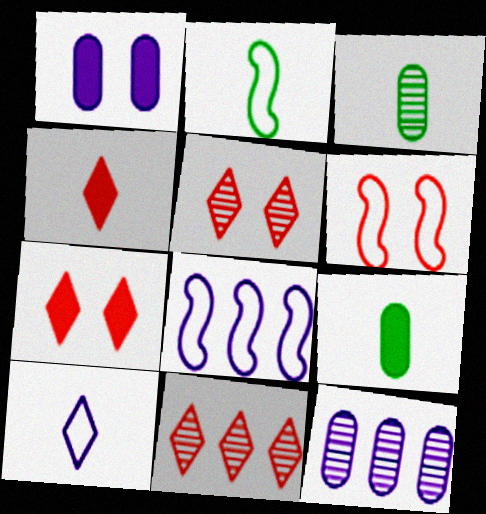[[1, 2, 11], 
[2, 6, 8], 
[2, 7, 12], 
[3, 7, 8], 
[5, 8, 9]]